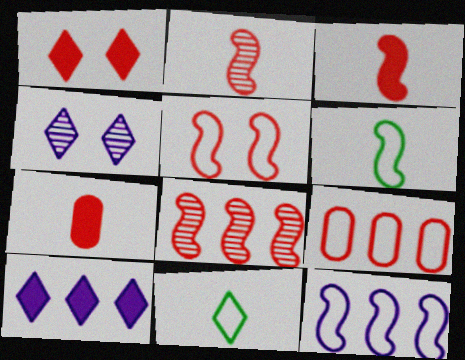[[1, 2, 9], 
[3, 5, 8], 
[5, 6, 12]]